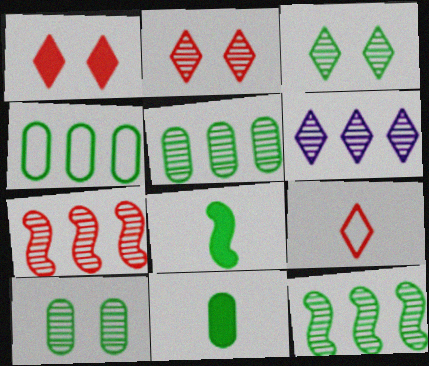[[3, 4, 8], 
[4, 10, 11], 
[5, 6, 7]]